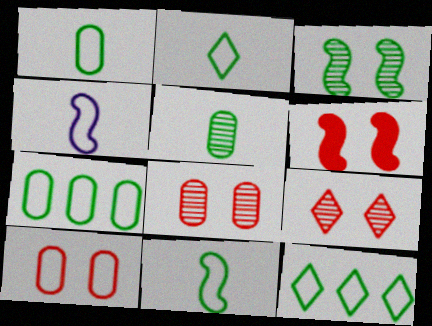[[1, 2, 11], 
[4, 10, 12], 
[6, 9, 10]]